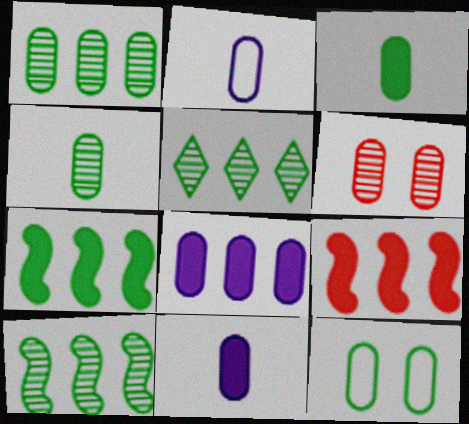[[1, 3, 12], 
[1, 5, 10]]